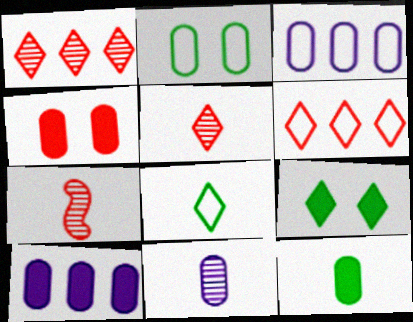[[3, 7, 9], 
[4, 6, 7], 
[4, 10, 12]]